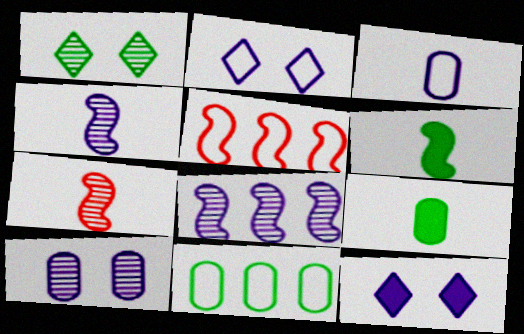[[1, 6, 11], 
[3, 8, 12], 
[7, 11, 12]]